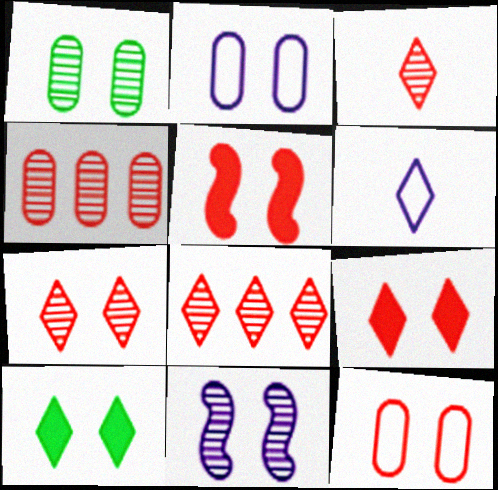[[1, 7, 11], 
[3, 7, 8], 
[5, 7, 12], 
[6, 8, 10], 
[10, 11, 12]]